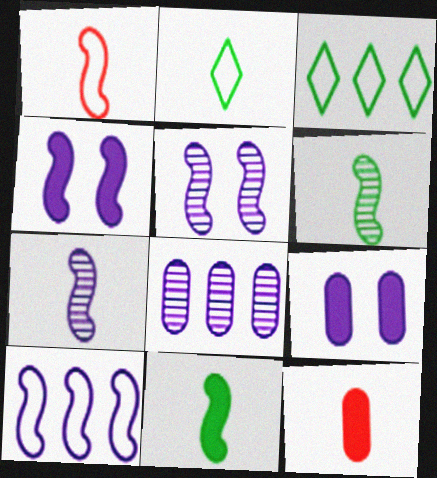[[1, 7, 11], 
[2, 7, 12], 
[3, 5, 12], 
[4, 7, 10]]